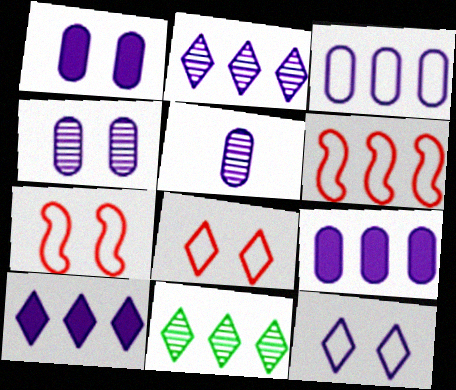[[1, 3, 5], 
[6, 9, 11]]